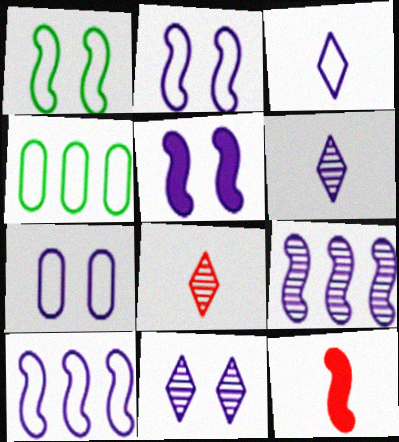[[1, 9, 12], 
[3, 7, 10], 
[4, 5, 8], 
[4, 11, 12], 
[5, 7, 11]]